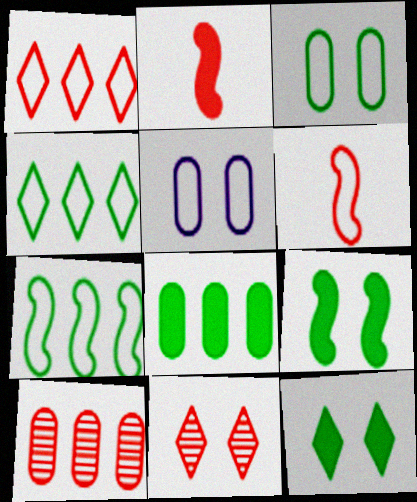[[4, 5, 6], 
[5, 9, 11]]